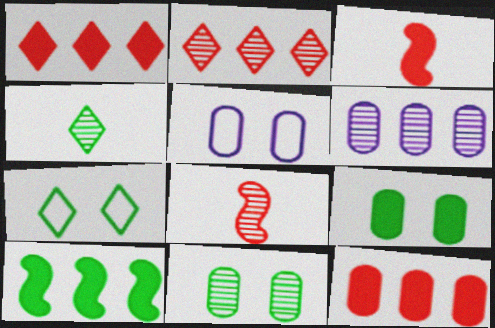[[3, 6, 7]]